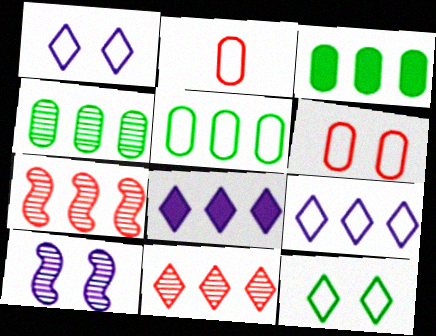[[3, 4, 5], 
[3, 7, 9], 
[5, 7, 8]]